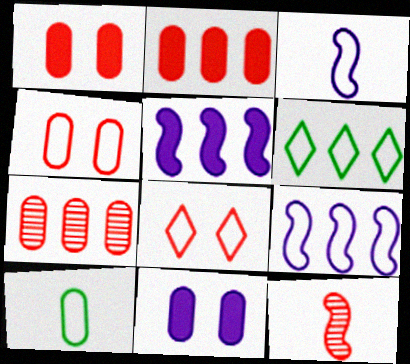[[2, 8, 12], 
[3, 4, 6], 
[5, 6, 7], 
[6, 11, 12], 
[7, 10, 11], 
[8, 9, 10]]